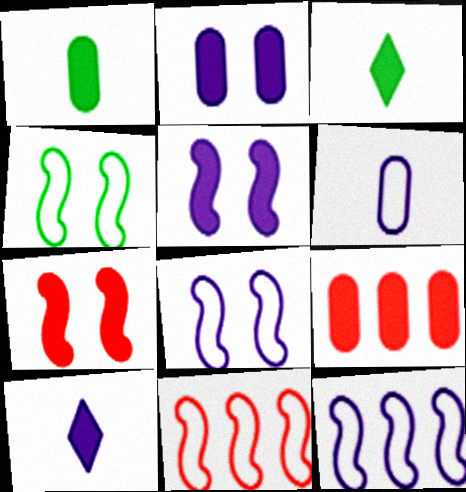[[1, 2, 9], 
[3, 5, 9]]